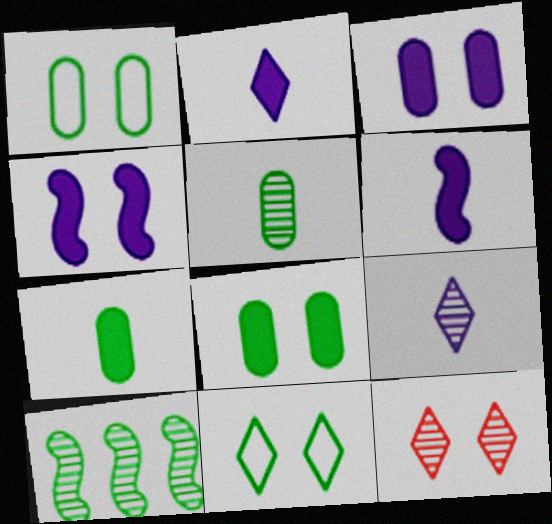[[1, 4, 12], 
[7, 10, 11]]